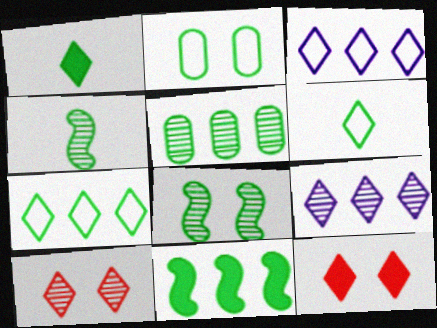[[1, 3, 10], 
[5, 7, 11], 
[6, 9, 12]]